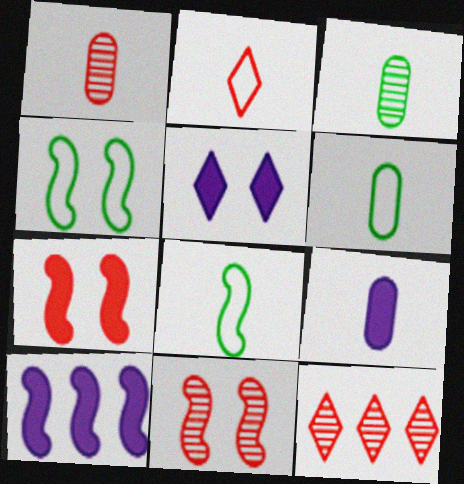[[1, 6, 9], 
[1, 11, 12], 
[4, 9, 12], 
[5, 9, 10], 
[8, 10, 11]]